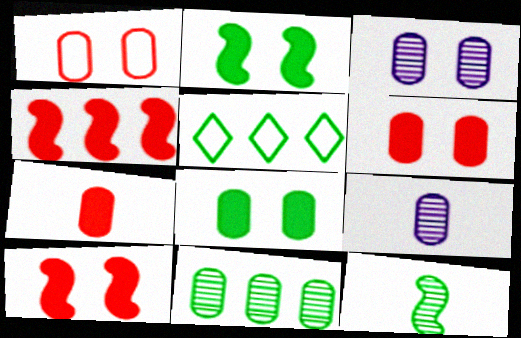[[1, 3, 8], 
[5, 8, 12], 
[5, 9, 10]]